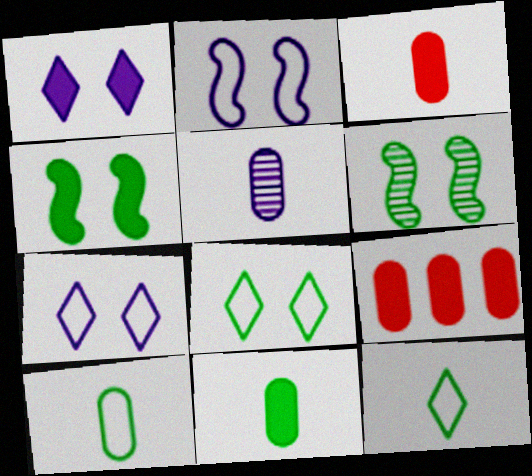[[3, 5, 10]]